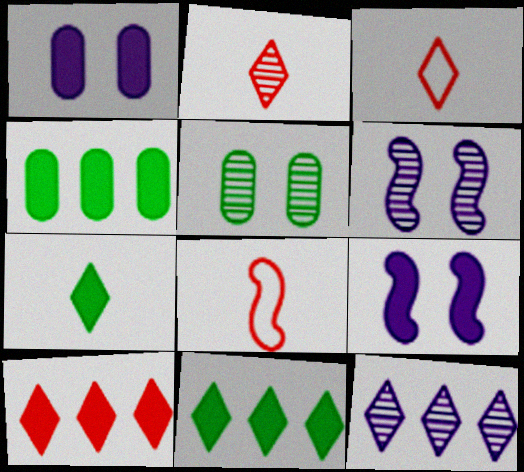[[3, 4, 6]]